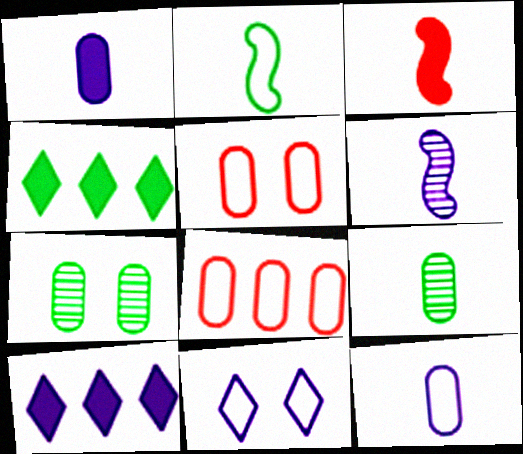[[1, 7, 8], 
[2, 3, 6], 
[2, 4, 7], 
[2, 8, 11], 
[4, 5, 6]]